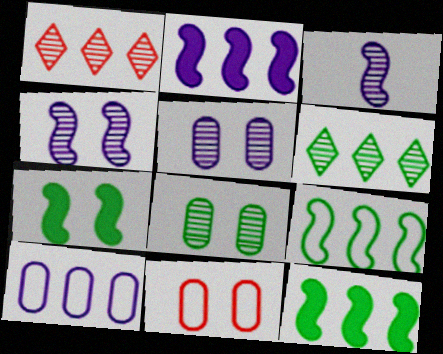[[1, 3, 8], 
[1, 10, 12]]